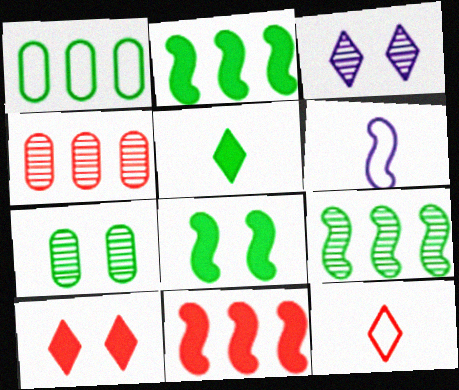[]